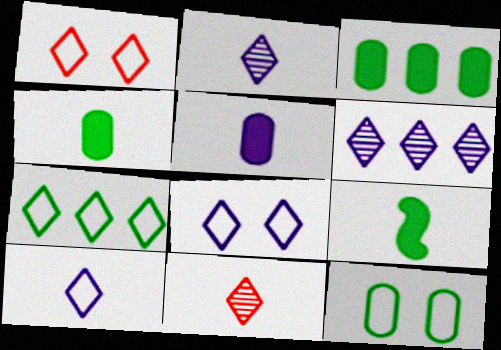[[1, 7, 10]]